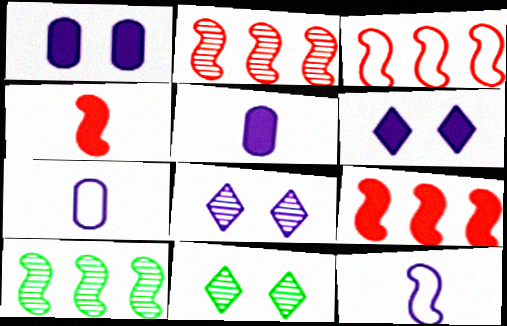[[2, 3, 9], 
[3, 5, 11], 
[7, 9, 11]]